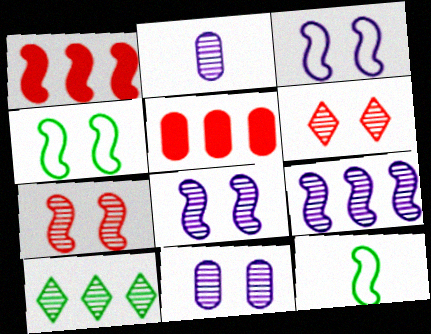[[1, 8, 12], 
[2, 7, 10]]